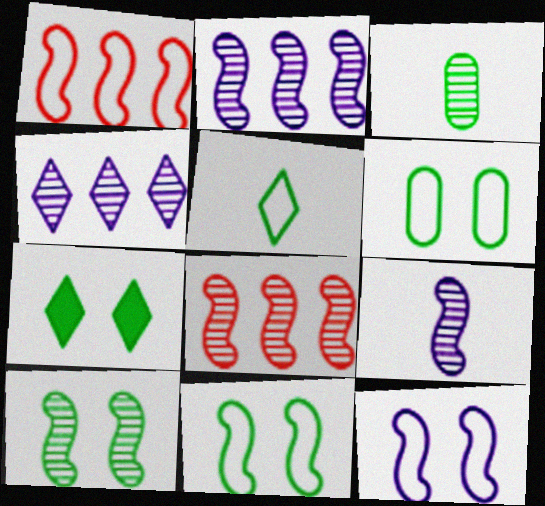[[6, 7, 10], 
[8, 9, 10]]